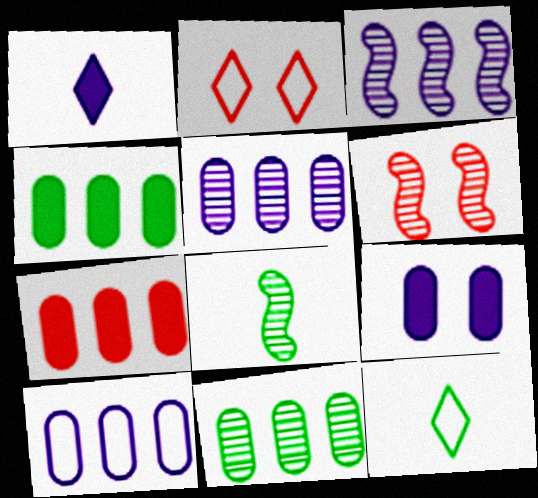[[3, 6, 8], 
[7, 10, 11]]